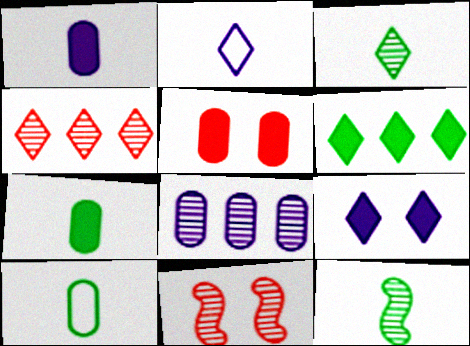[[3, 8, 11], 
[5, 8, 10]]